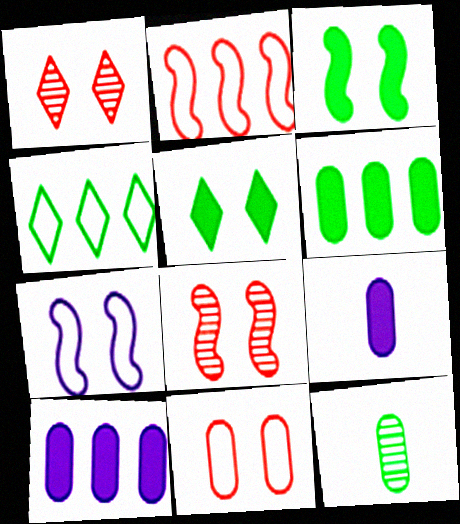[[3, 4, 12], 
[3, 7, 8], 
[4, 8, 9], 
[10, 11, 12]]